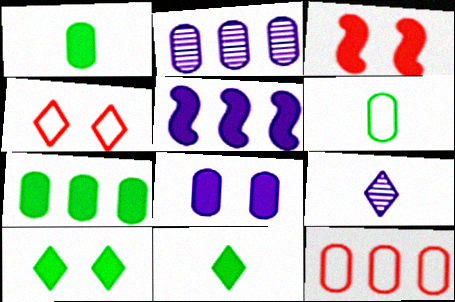[[2, 7, 12], 
[3, 8, 10]]